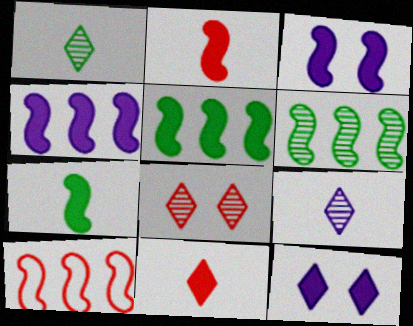[[2, 3, 5], 
[4, 6, 10]]